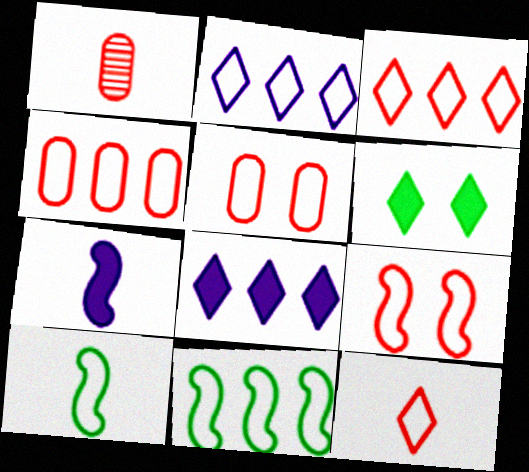[[2, 4, 11], 
[2, 5, 10], 
[4, 9, 12]]